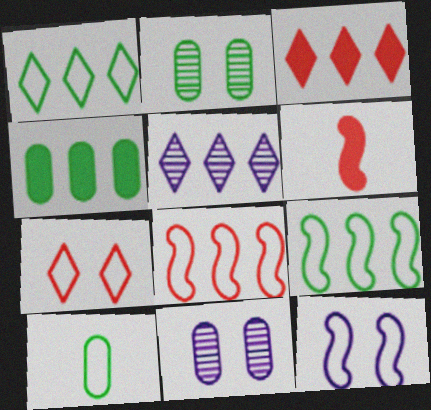[[1, 3, 5], 
[1, 6, 11], 
[2, 4, 10], 
[4, 5, 8]]